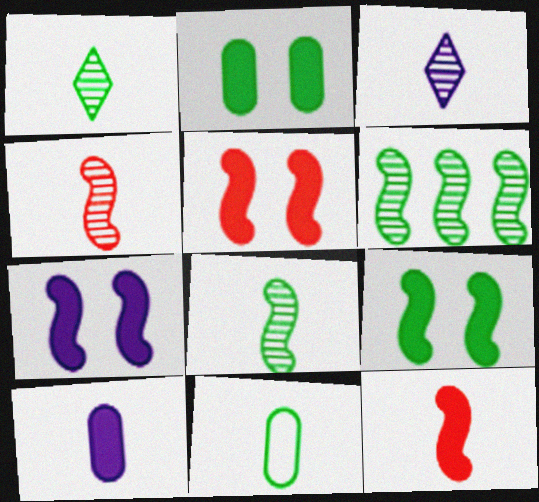[[3, 11, 12], 
[5, 7, 9]]